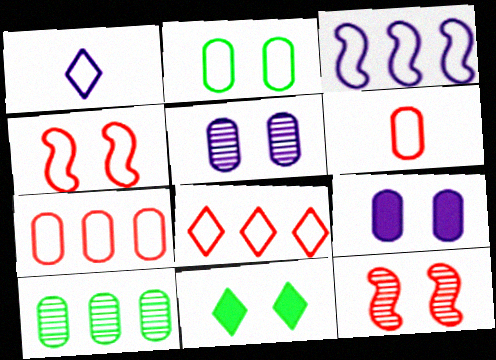[[4, 5, 11], 
[4, 6, 8], 
[6, 9, 10]]